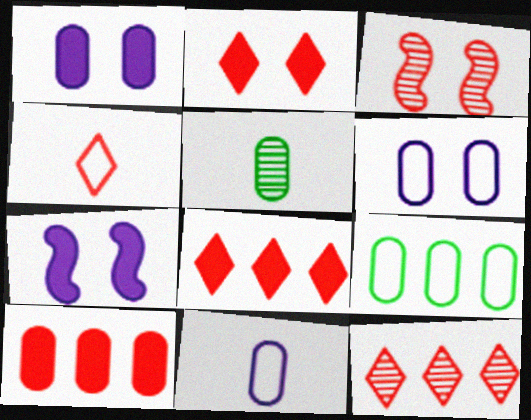[[2, 4, 12], 
[3, 4, 10], 
[5, 6, 10]]